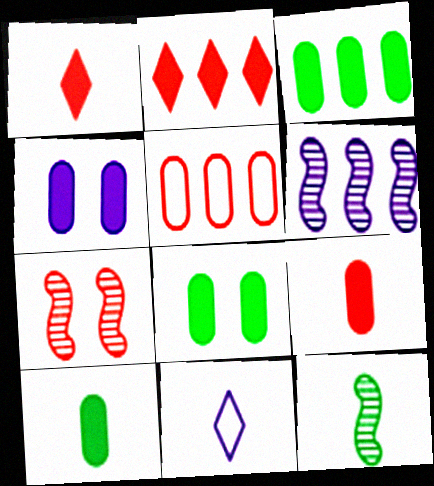[[1, 5, 7], 
[3, 4, 9], 
[3, 7, 11], 
[3, 8, 10], 
[4, 6, 11], 
[6, 7, 12], 
[9, 11, 12]]